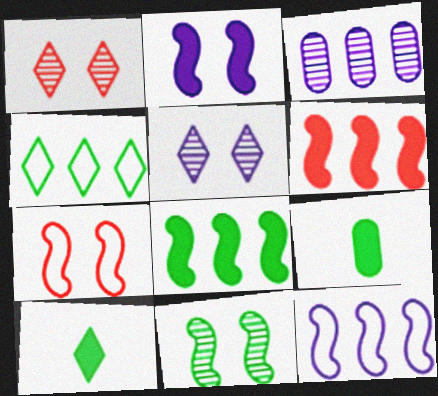[[1, 9, 12], 
[2, 7, 11], 
[3, 4, 6], 
[3, 7, 10], 
[4, 9, 11]]